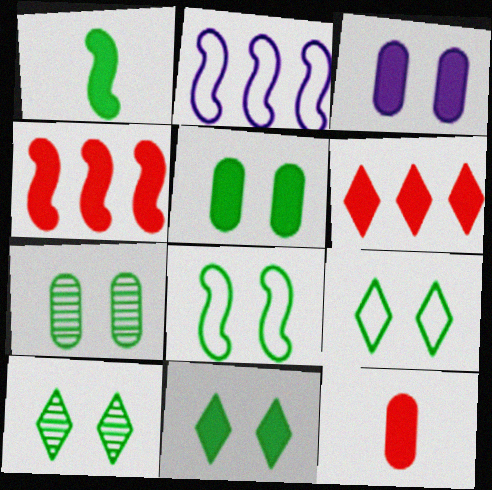[[1, 3, 6], 
[2, 10, 12], 
[5, 8, 10], 
[7, 8, 11], 
[9, 10, 11]]